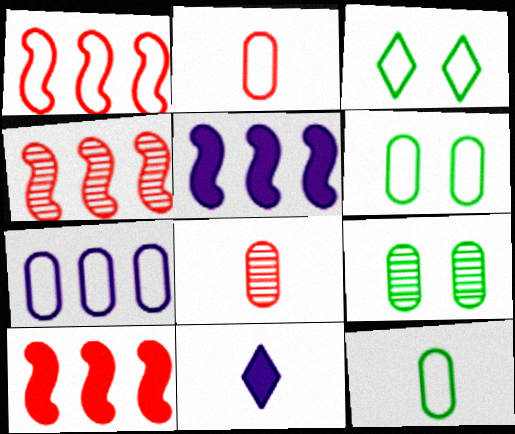[[1, 4, 10], 
[1, 9, 11], 
[2, 6, 7], 
[3, 5, 8], 
[4, 6, 11]]